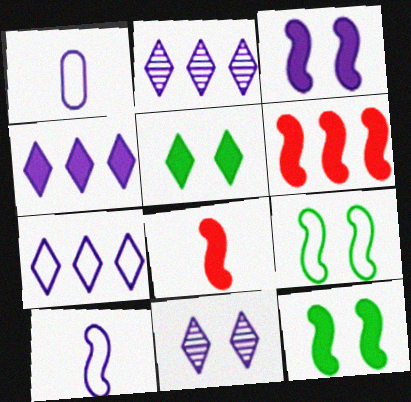[[1, 2, 3], 
[2, 4, 7]]